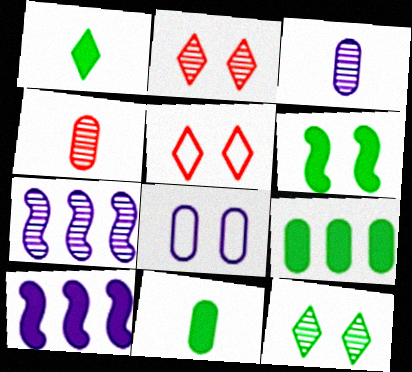[[1, 6, 9], 
[2, 6, 8], 
[4, 7, 12], 
[4, 8, 9], 
[5, 7, 11]]